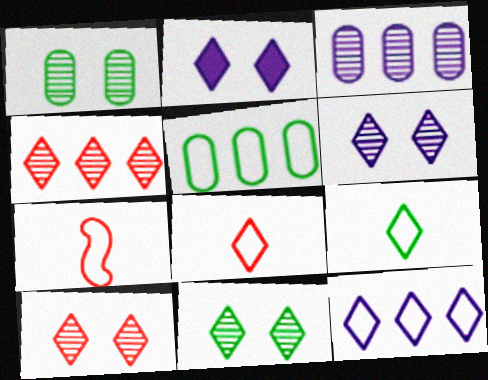[[2, 4, 9], 
[6, 10, 11]]